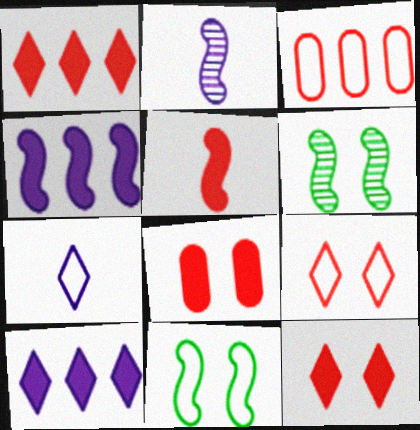[[1, 5, 8], 
[3, 7, 11]]